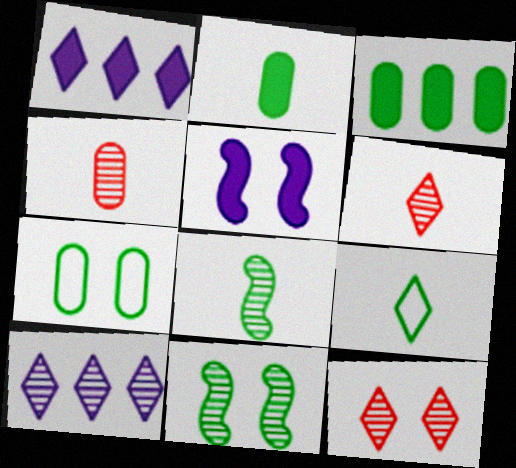[[1, 9, 12], 
[2, 8, 9], 
[3, 9, 11], 
[4, 10, 11], 
[5, 7, 12]]